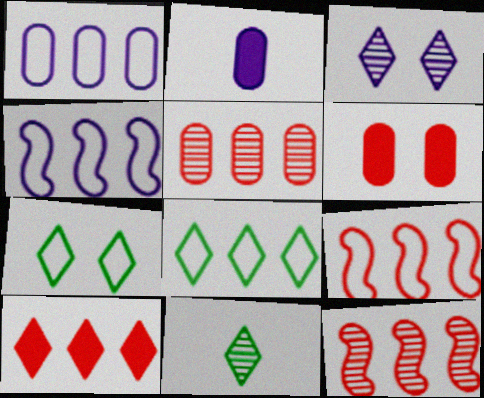[[1, 8, 9], 
[2, 3, 4], 
[2, 7, 12], 
[4, 6, 11], 
[5, 9, 10]]